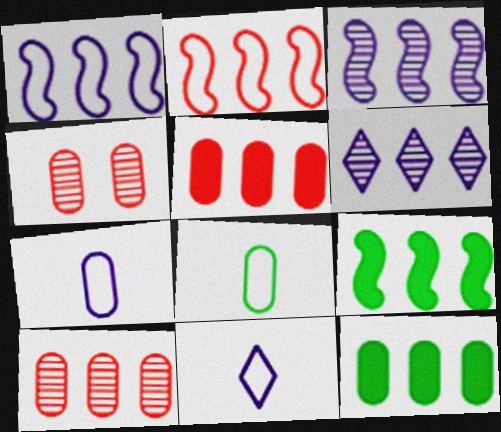[[2, 3, 9], 
[2, 6, 12], 
[4, 7, 12], 
[4, 9, 11]]